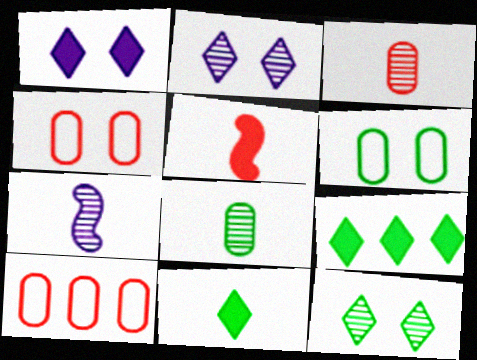[[4, 7, 9]]